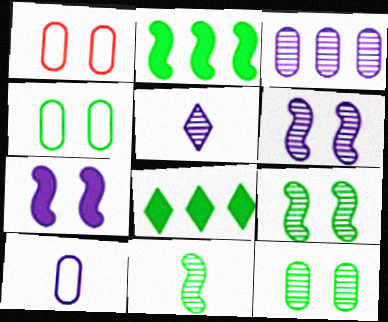[[1, 2, 5], 
[3, 5, 6], 
[4, 8, 11]]